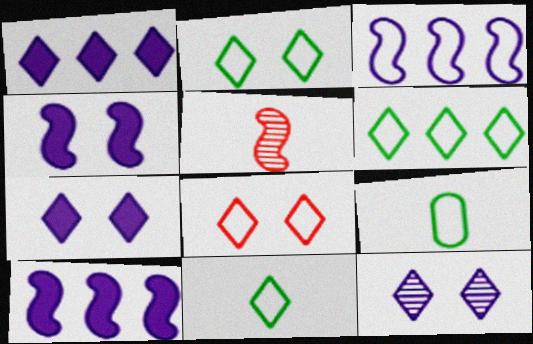[[2, 6, 11], 
[3, 8, 9]]